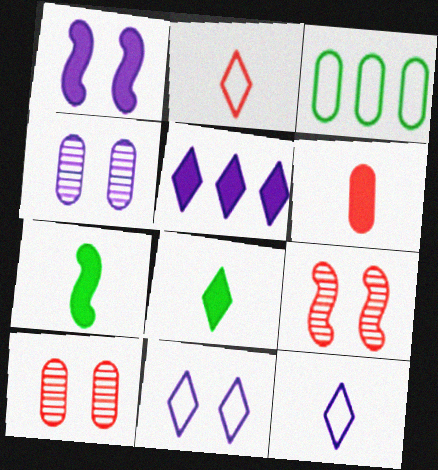[[1, 4, 11], 
[3, 4, 6]]